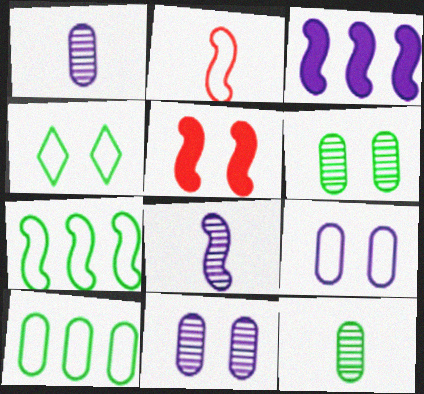[[4, 5, 11], 
[5, 7, 8]]